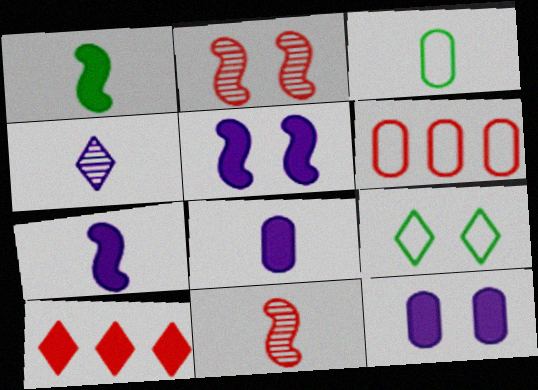[[1, 10, 12], 
[2, 9, 12], 
[4, 9, 10]]